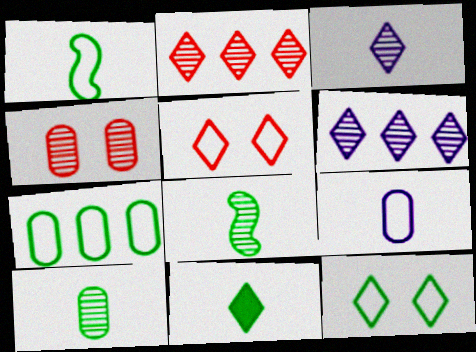[[1, 7, 12], 
[1, 10, 11], 
[4, 6, 8], 
[5, 6, 11]]